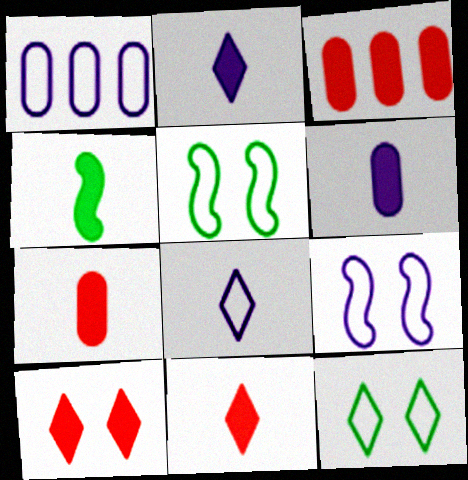[[1, 8, 9], 
[2, 4, 7], 
[4, 6, 11]]